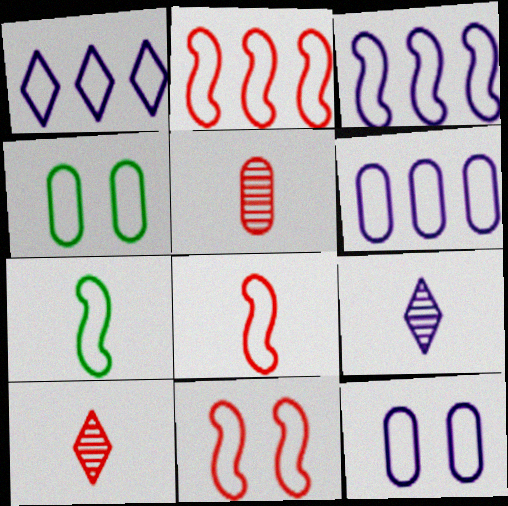[[1, 3, 6], 
[1, 4, 8], 
[2, 8, 11], 
[3, 7, 11]]